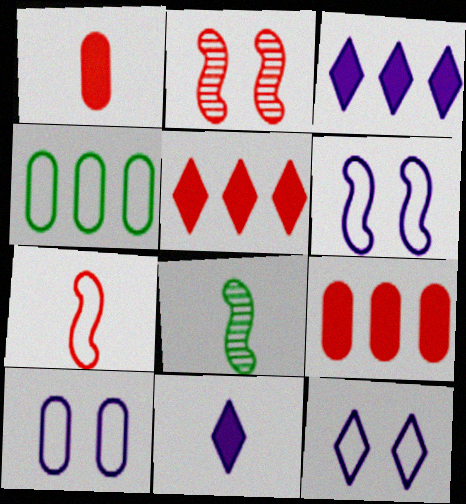[[2, 4, 11], 
[4, 7, 12], 
[5, 8, 10], 
[6, 10, 12], 
[8, 9, 12]]